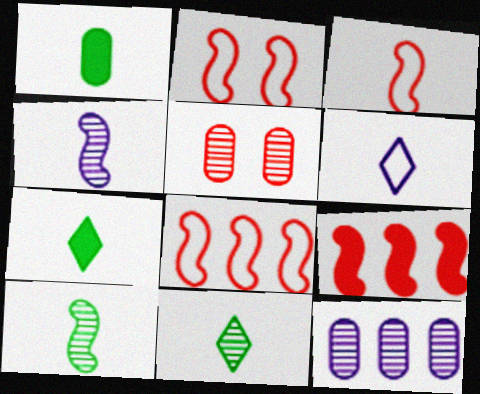[[2, 3, 8], 
[2, 7, 12]]